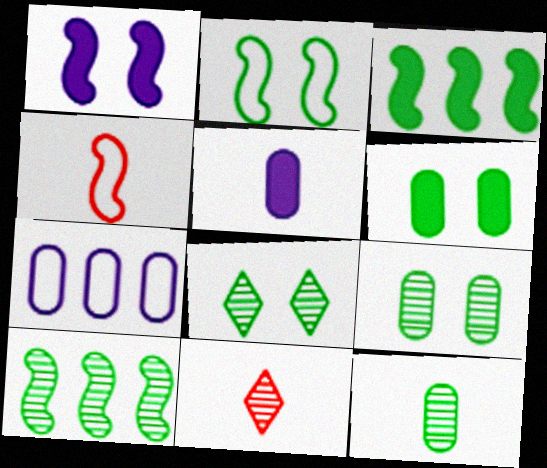[[1, 4, 10], 
[2, 6, 8], 
[8, 10, 12]]